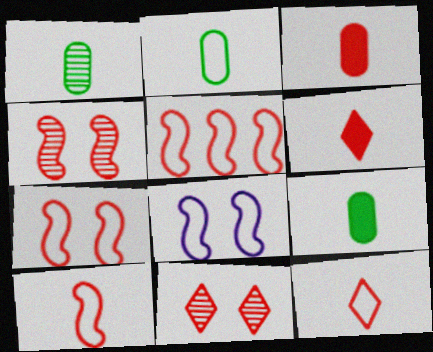[[1, 2, 9], 
[3, 5, 11], 
[5, 7, 10]]